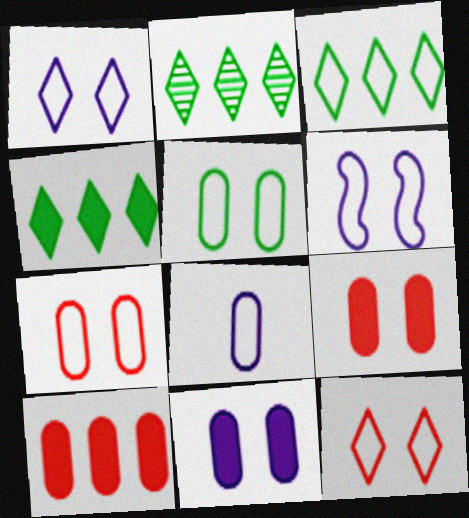[[2, 3, 4], 
[5, 6, 12]]